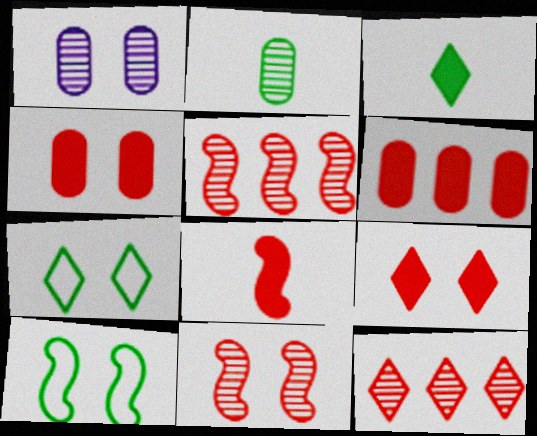[[1, 9, 10], 
[6, 8, 9]]